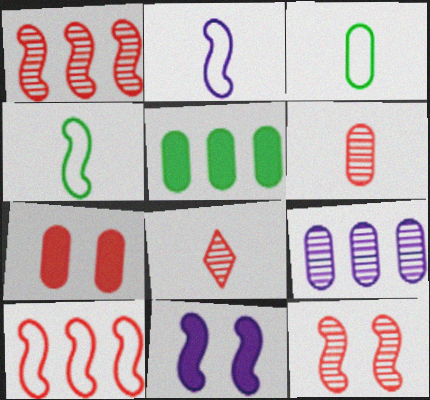[[1, 4, 11], 
[3, 7, 9], 
[7, 8, 10]]